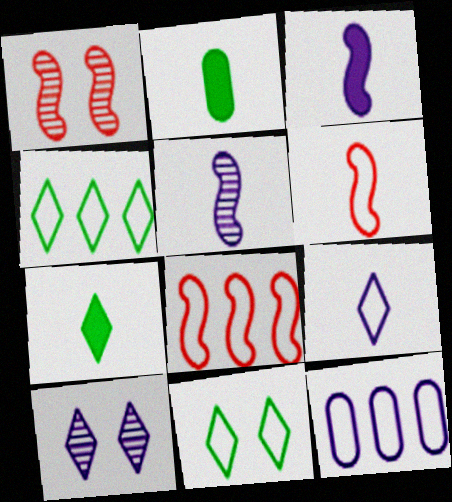[[1, 7, 12], 
[2, 8, 10], 
[3, 10, 12], 
[4, 8, 12], 
[6, 11, 12]]